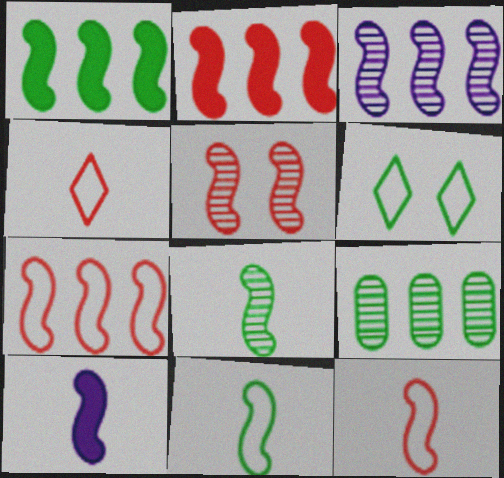[[1, 3, 7], 
[2, 5, 12], 
[3, 5, 8], 
[8, 10, 12]]